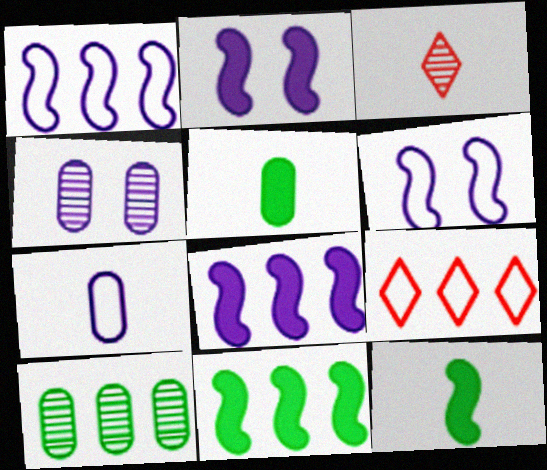[[3, 7, 12], 
[4, 9, 12], 
[8, 9, 10]]